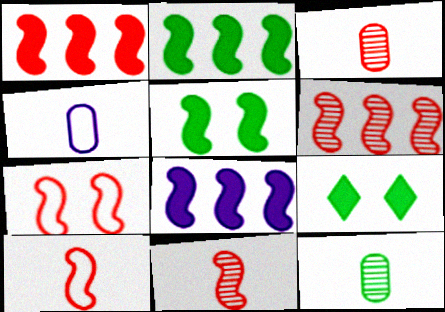[[1, 2, 8], 
[1, 7, 11], 
[4, 6, 9]]